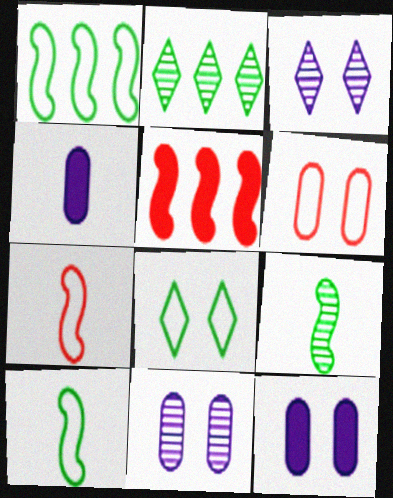[[2, 7, 12]]